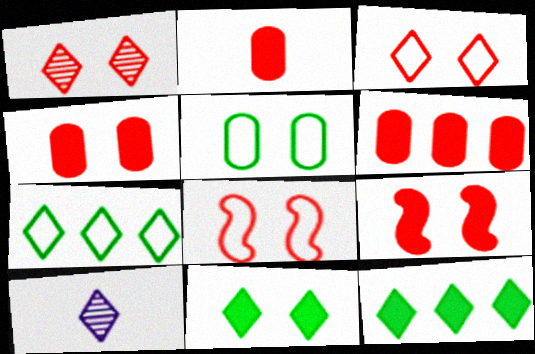[[1, 4, 8], 
[2, 4, 6], 
[3, 10, 12]]